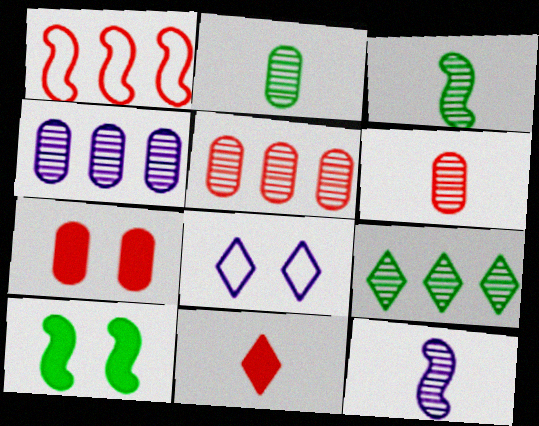[[1, 10, 12], 
[8, 9, 11]]